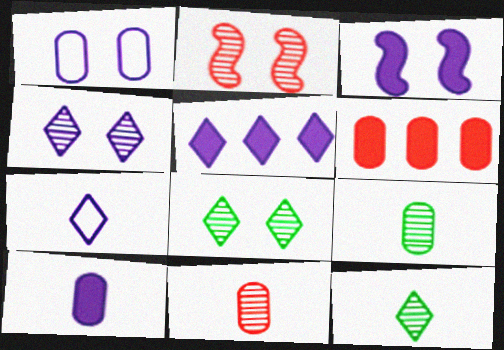[[1, 3, 4], 
[1, 6, 9], 
[3, 5, 10], 
[4, 5, 7]]